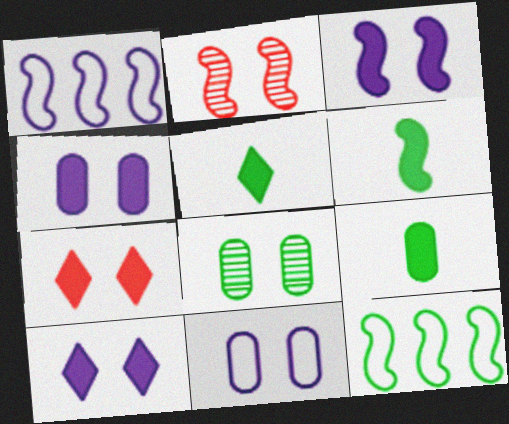[[1, 2, 6], 
[3, 4, 10], 
[5, 6, 9], 
[5, 8, 12]]